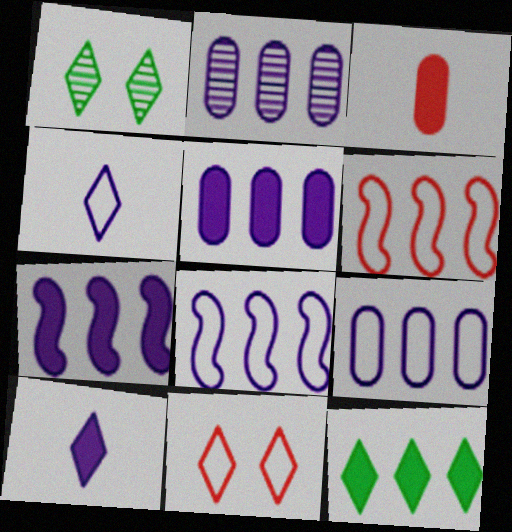[[1, 3, 8], 
[2, 5, 9], 
[2, 6, 12]]